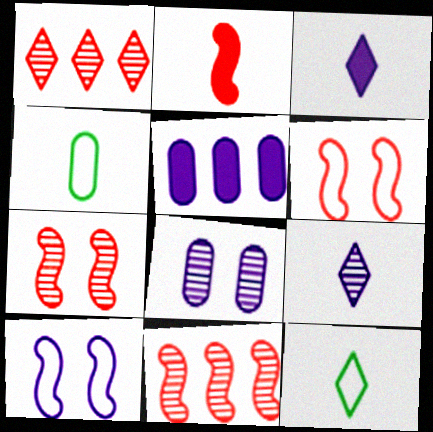[[2, 4, 9], 
[2, 6, 11], 
[5, 7, 12], 
[5, 9, 10]]